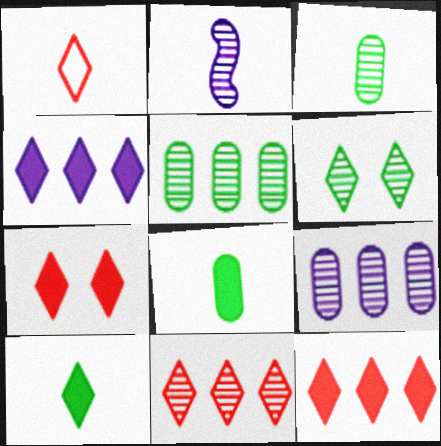[[1, 2, 8], 
[1, 4, 6], 
[1, 7, 11], 
[4, 7, 10]]